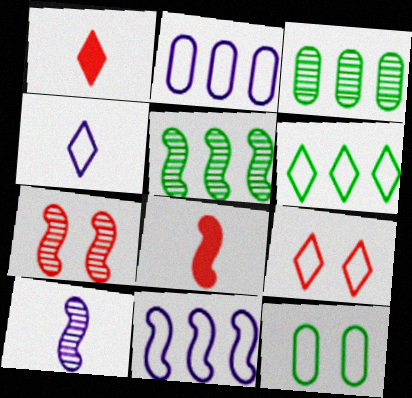[[4, 6, 9], 
[5, 7, 10]]